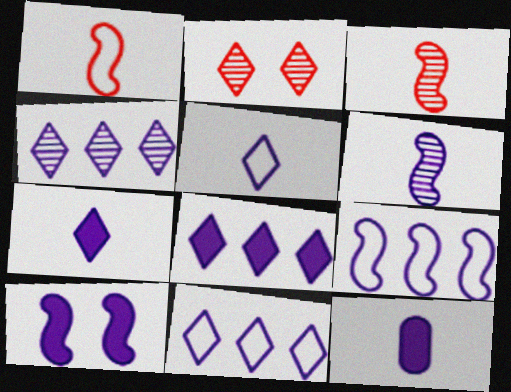[[4, 8, 11], 
[5, 6, 12], 
[6, 9, 10], 
[8, 10, 12]]